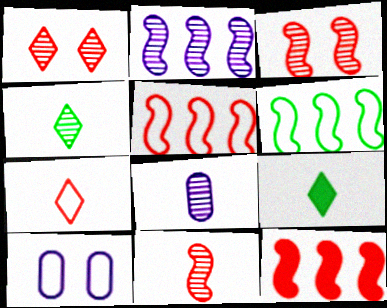[[2, 6, 12], 
[4, 8, 11], 
[4, 10, 12], 
[6, 7, 10]]